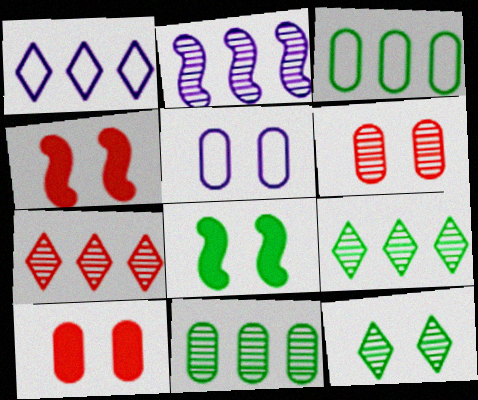[[2, 7, 11], 
[4, 5, 12]]